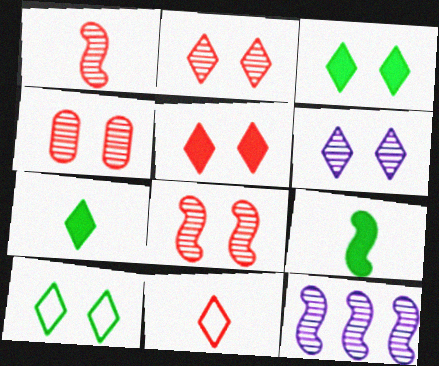[[2, 4, 8], 
[5, 6, 10]]